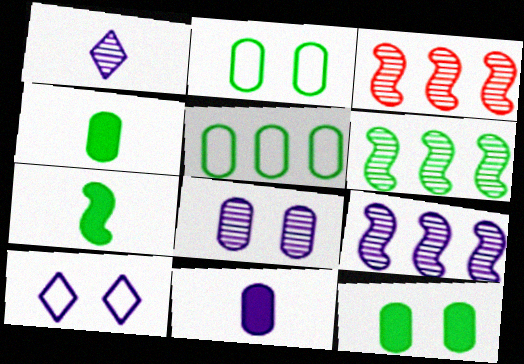[[1, 8, 9], 
[3, 4, 10], 
[3, 6, 9], 
[9, 10, 11]]